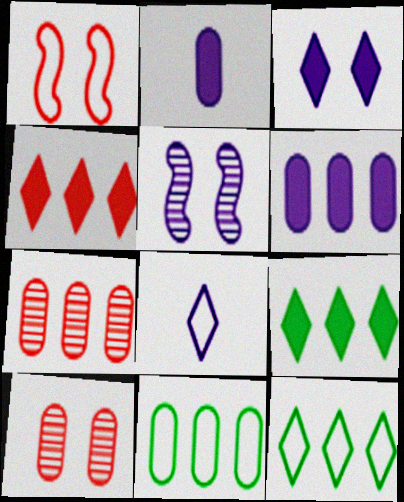[[1, 8, 11], 
[2, 10, 11], 
[5, 6, 8], 
[6, 7, 11]]